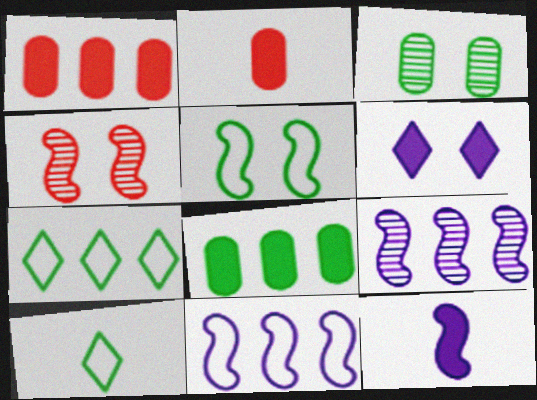[[1, 7, 9]]